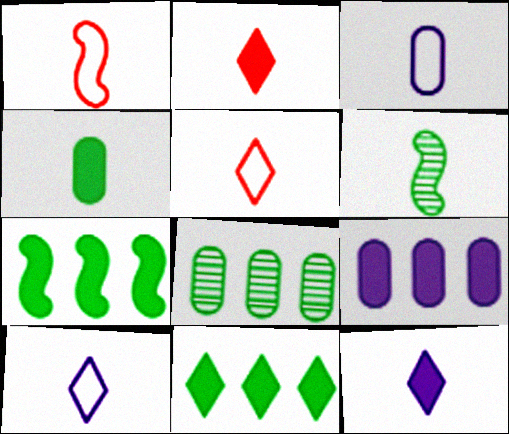[[2, 3, 6]]